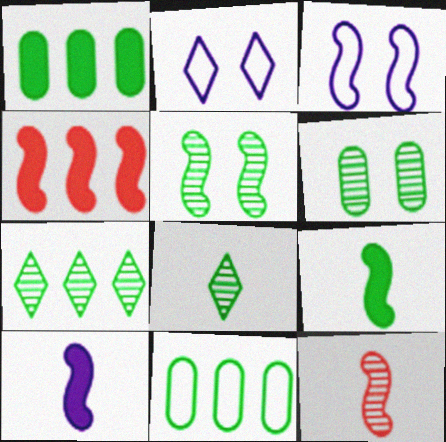[[1, 2, 12]]